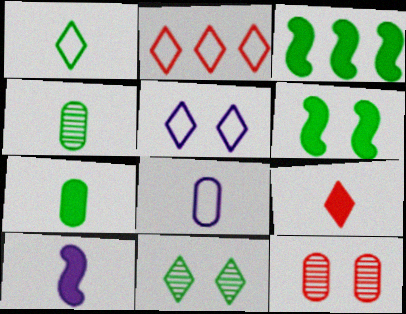[[1, 2, 5], 
[5, 6, 12], 
[7, 9, 10]]